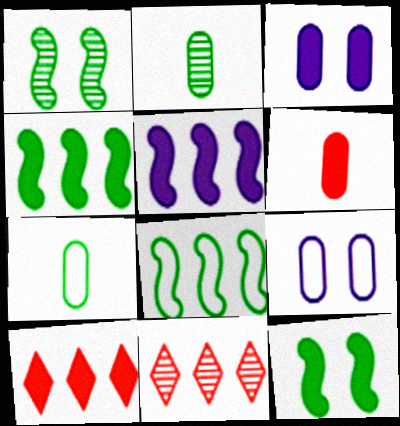[]